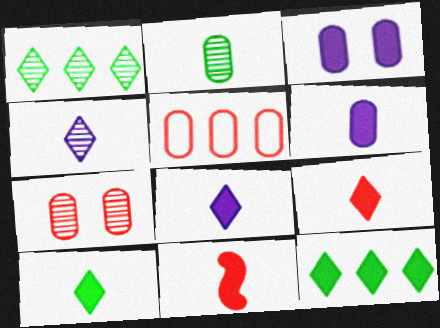[[2, 3, 5], 
[3, 11, 12], 
[6, 10, 11], 
[8, 9, 10]]